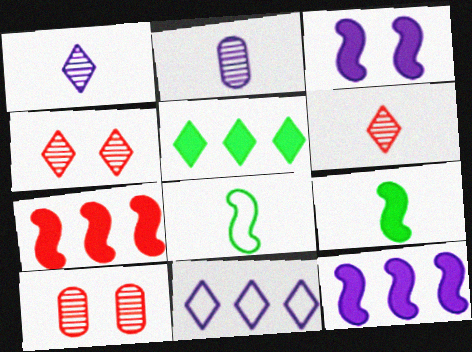[[2, 3, 11], 
[3, 7, 9], 
[9, 10, 11]]